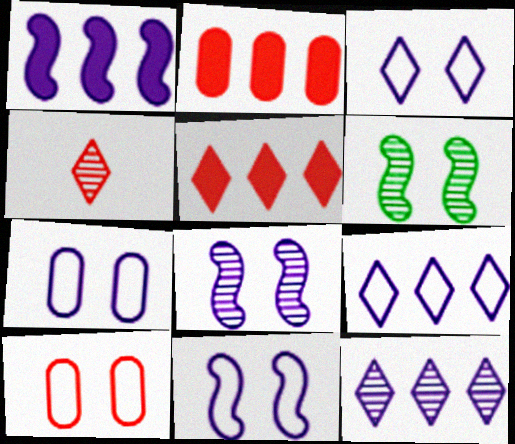[[3, 7, 11]]